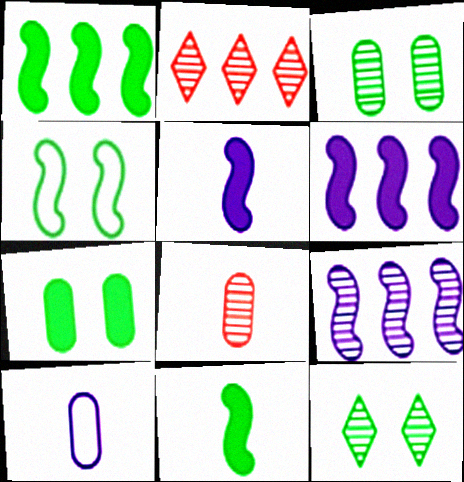[[4, 7, 12], 
[8, 9, 12]]